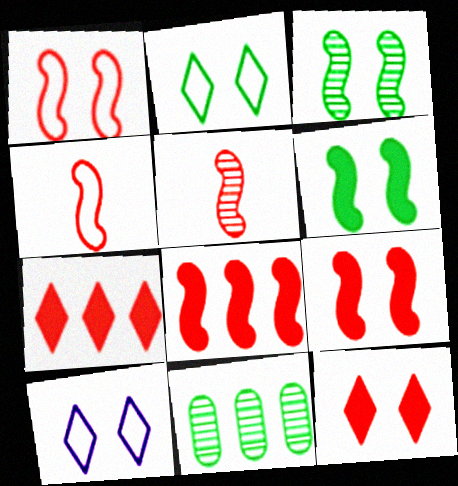[[1, 5, 8]]